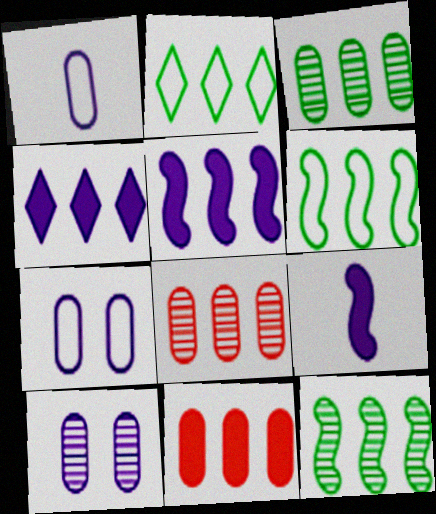[[2, 5, 8], 
[4, 6, 8]]